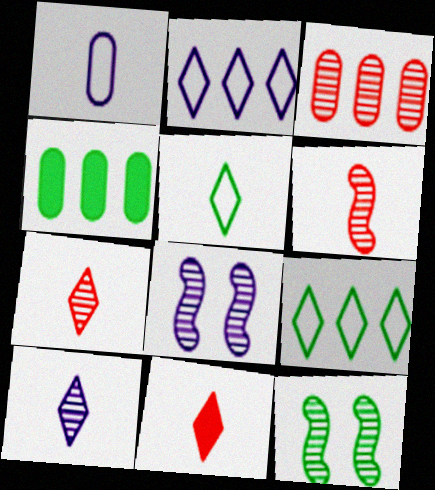[[3, 10, 12], 
[4, 5, 12], 
[5, 10, 11]]